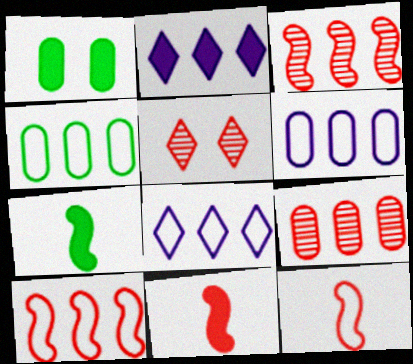[[1, 2, 11], 
[2, 3, 4], 
[4, 8, 10], 
[5, 6, 7]]